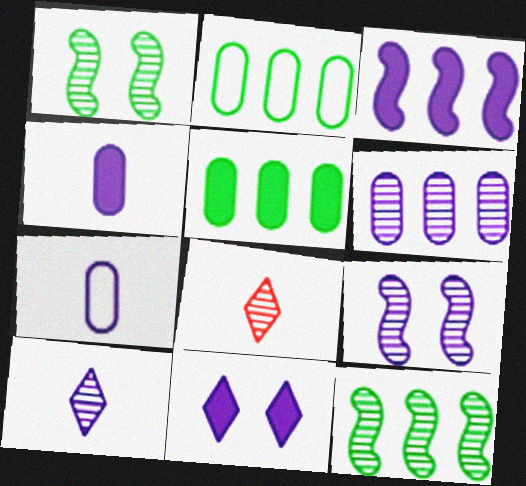[[1, 6, 8], 
[3, 4, 11], 
[6, 9, 10]]